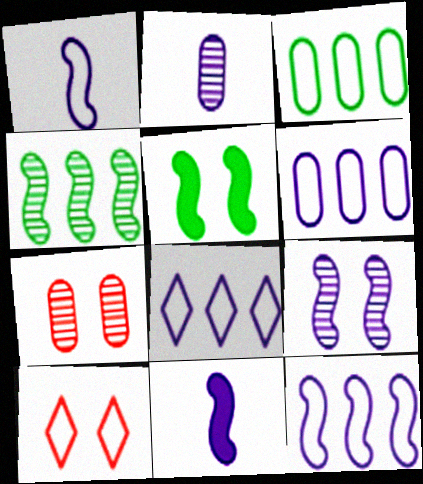[[1, 3, 10], 
[6, 8, 12], 
[9, 11, 12]]